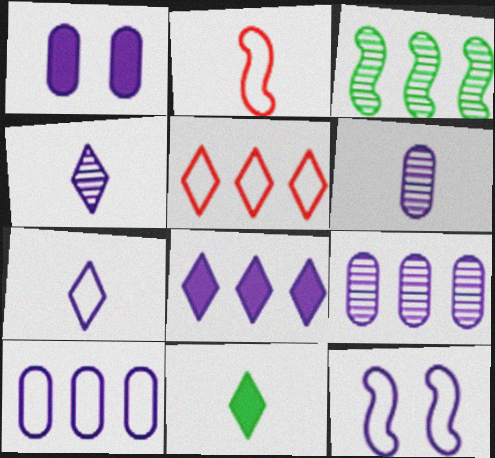[[1, 6, 10], 
[2, 6, 11], 
[6, 8, 12], 
[7, 10, 12]]